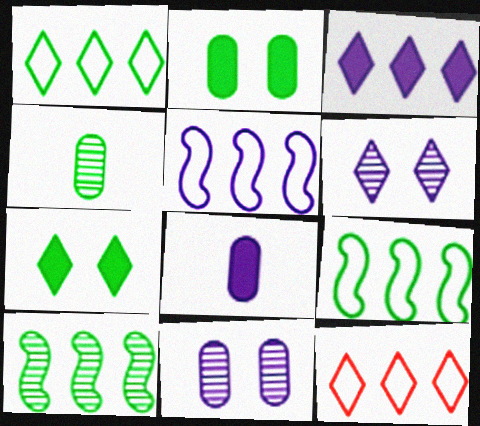[[4, 7, 9], 
[5, 6, 8]]